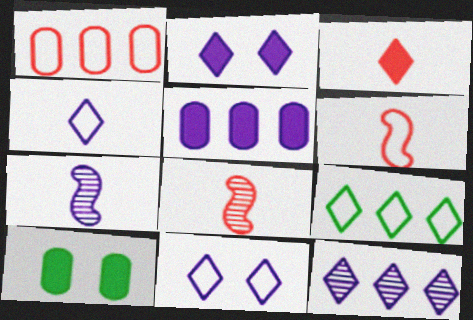[[2, 4, 12], 
[5, 7, 11], 
[6, 10, 12]]